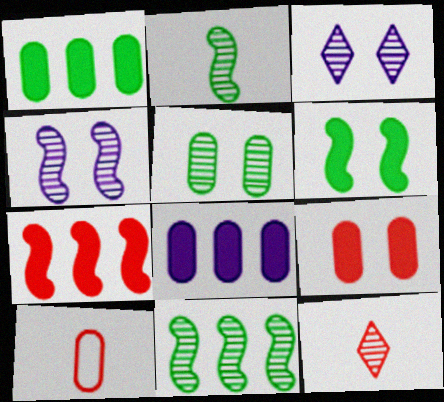[[5, 8, 10]]